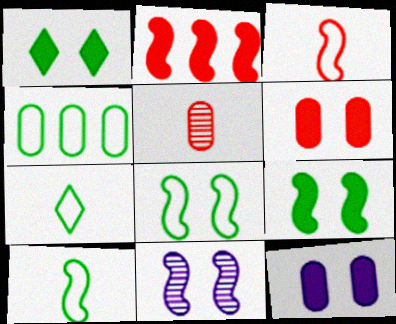[[2, 10, 11], 
[4, 5, 12], 
[4, 7, 8]]